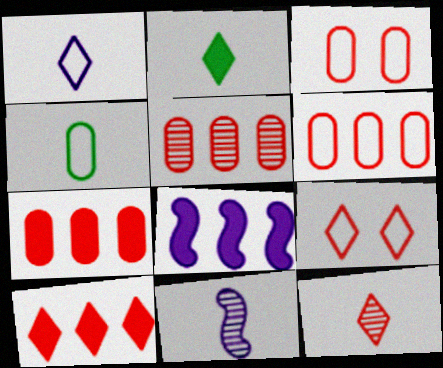[[1, 2, 12], 
[5, 6, 7], 
[9, 10, 12]]